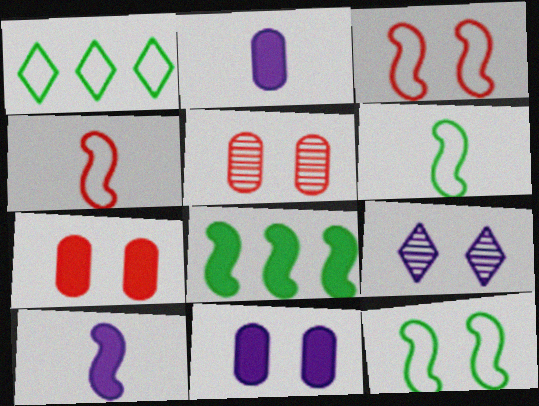[[1, 5, 10], 
[7, 9, 12]]